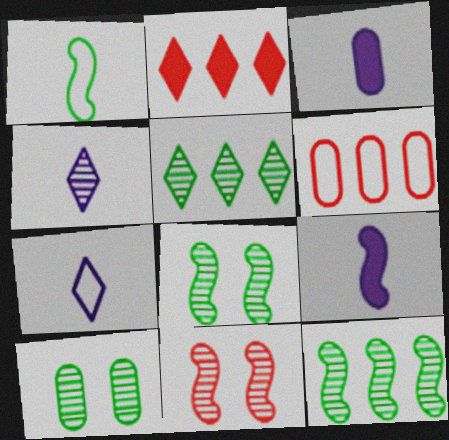[[3, 6, 10]]